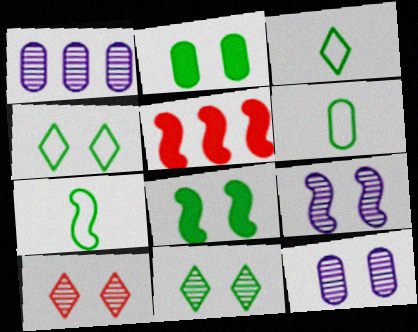[[3, 5, 12], 
[3, 6, 7], 
[5, 7, 9]]